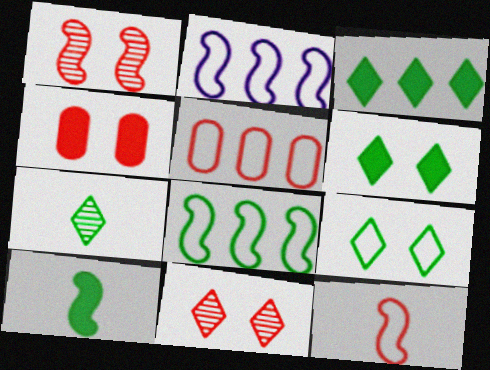[[1, 2, 10], 
[2, 4, 7], 
[3, 7, 9]]